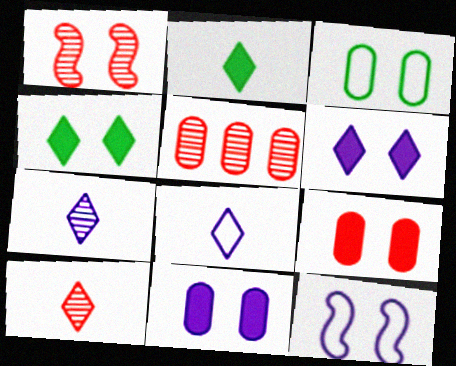[[1, 3, 6], 
[1, 5, 10], 
[2, 5, 12], 
[2, 8, 10]]